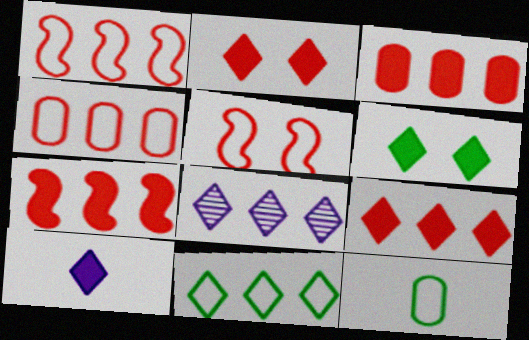[[3, 7, 9], 
[6, 9, 10], 
[8, 9, 11]]